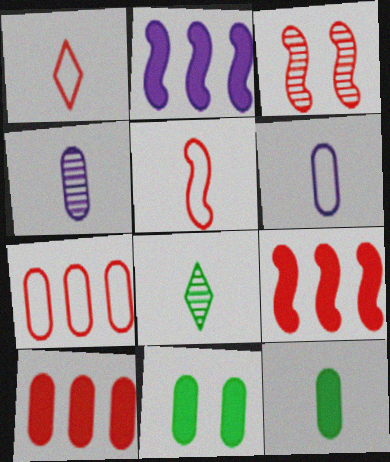[[1, 3, 10], 
[3, 5, 9], 
[4, 7, 11]]